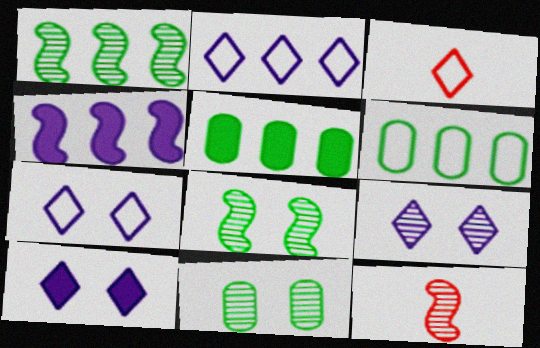[[3, 4, 11], 
[5, 7, 12], 
[6, 10, 12], 
[7, 9, 10]]